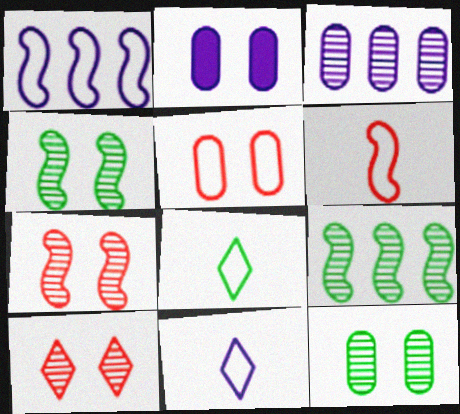[[1, 5, 8], 
[2, 5, 12]]